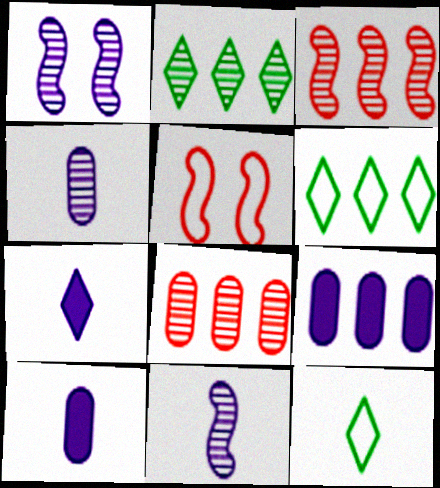[[2, 5, 10], 
[3, 6, 9]]